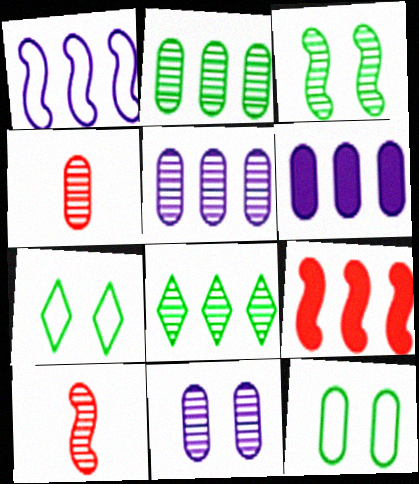[[2, 4, 11], 
[4, 6, 12], 
[6, 7, 10], 
[8, 10, 11]]